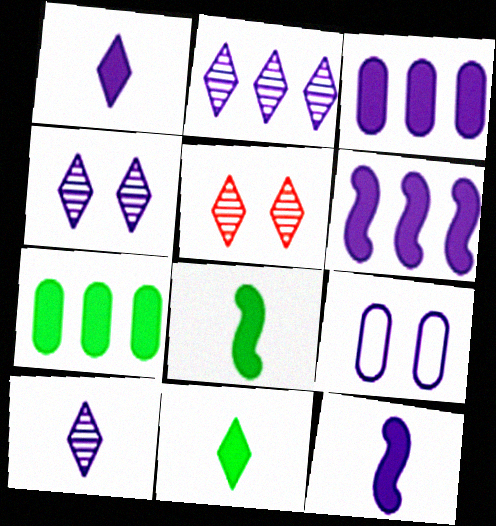[[2, 4, 10], 
[2, 9, 12], 
[6, 9, 10]]